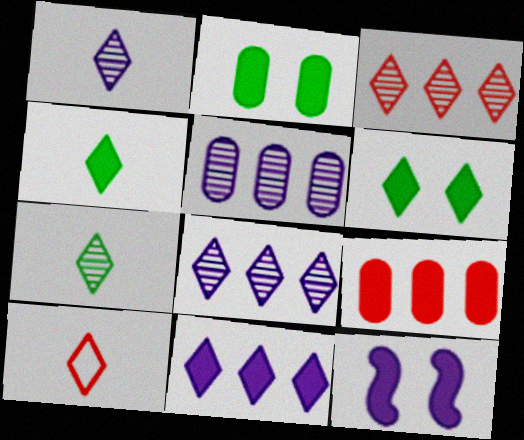[[1, 4, 10], 
[4, 9, 12], 
[6, 8, 10]]